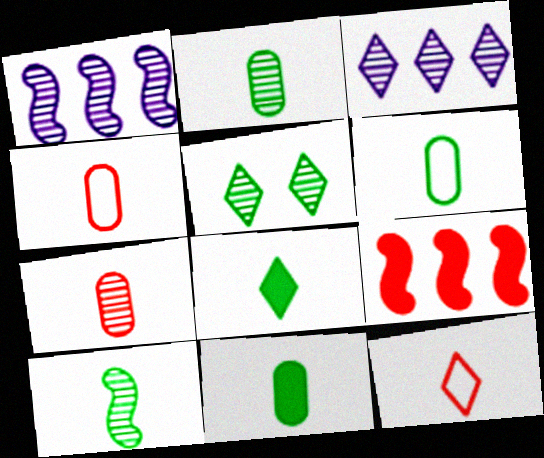[[1, 5, 7], 
[2, 6, 11], 
[6, 8, 10]]